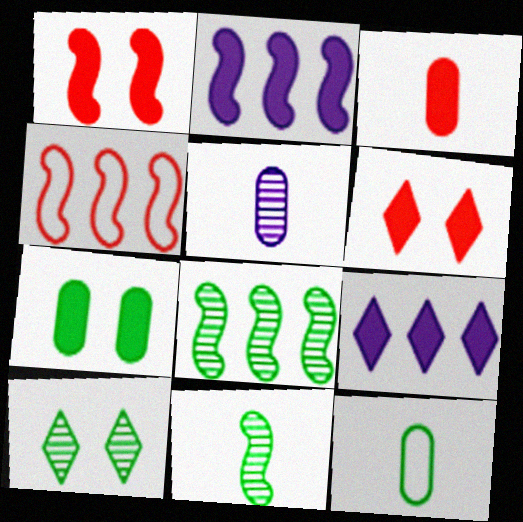[[2, 4, 8], 
[3, 5, 12]]